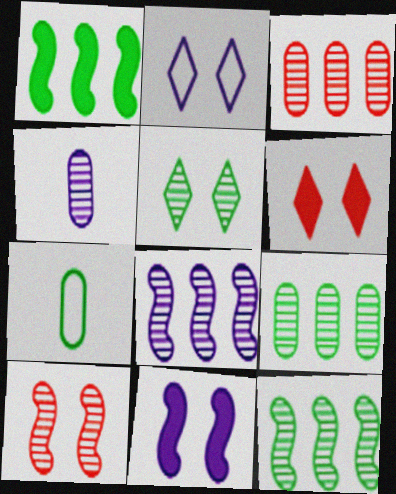[[1, 5, 7], 
[2, 5, 6], 
[6, 7, 8]]